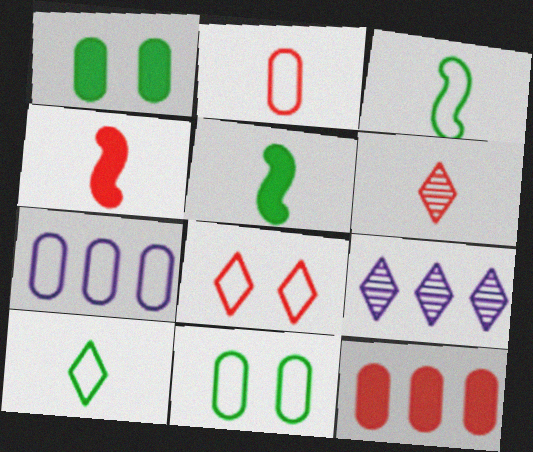[[2, 4, 6], 
[2, 7, 11], 
[3, 7, 8], 
[4, 9, 11]]